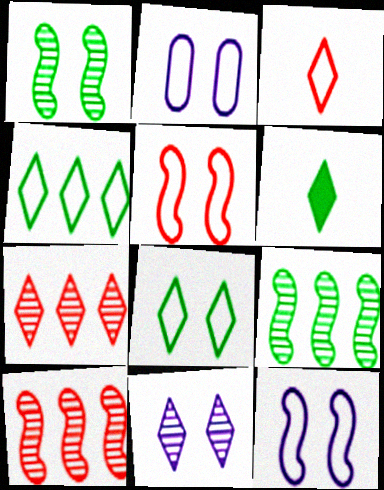[[2, 5, 8], 
[2, 6, 10]]